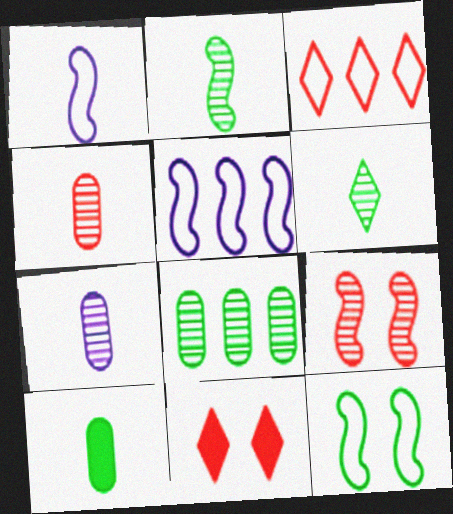[[1, 8, 11]]